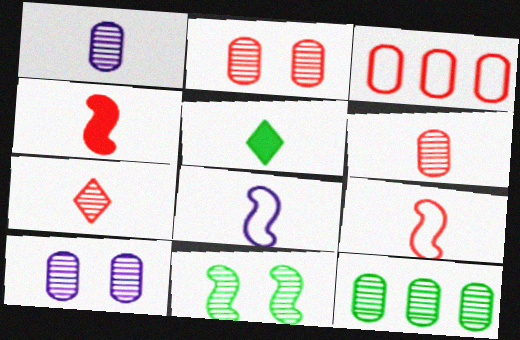[[1, 2, 12], 
[1, 5, 9], 
[5, 6, 8], 
[6, 10, 12]]